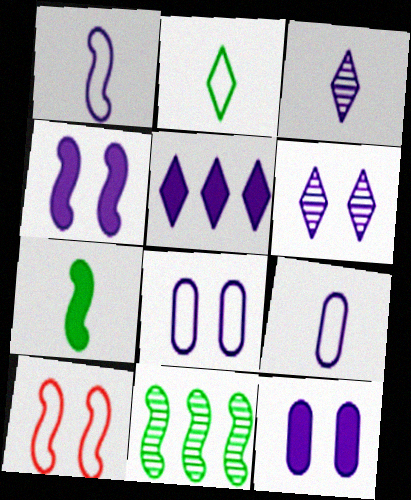[[4, 6, 8]]